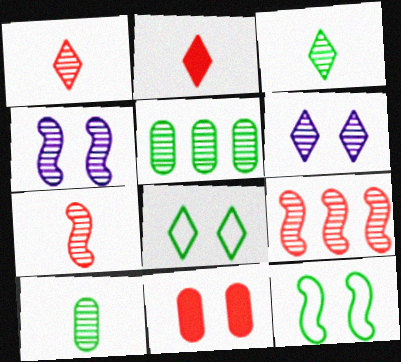[[1, 4, 5], 
[4, 8, 11], 
[5, 6, 7], 
[6, 9, 10], 
[6, 11, 12]]